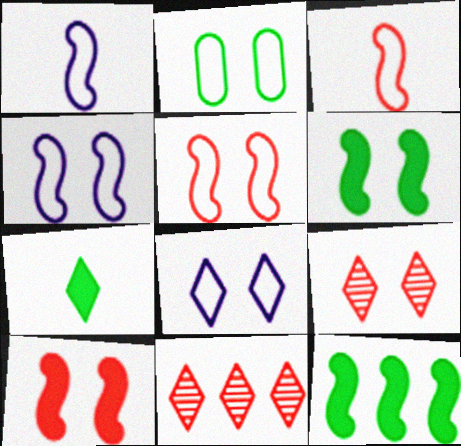[[2, 5, 8], 
[7, 8, 11]]